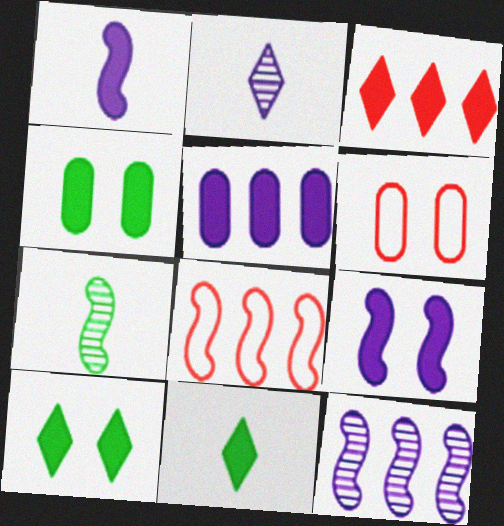[[1, 3, 4], 
[2, 4, 8], 
[6, 11, 12], 
[7, 8, 9]]